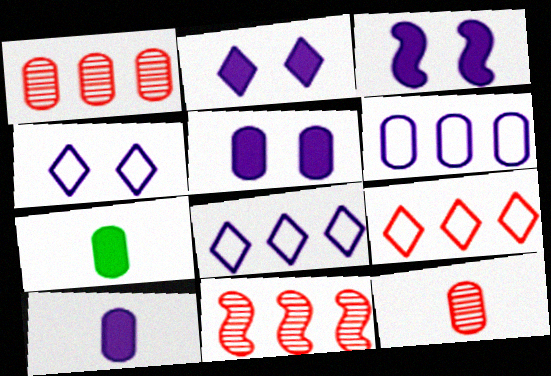[[2, 3, 5], 
[4, 7, 11]]